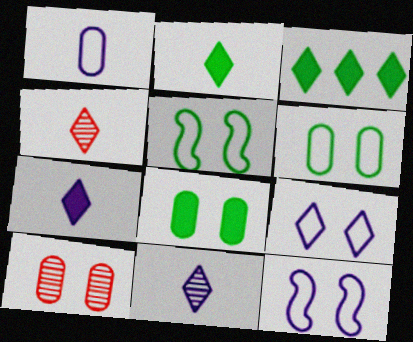[[3, 4, 9]]